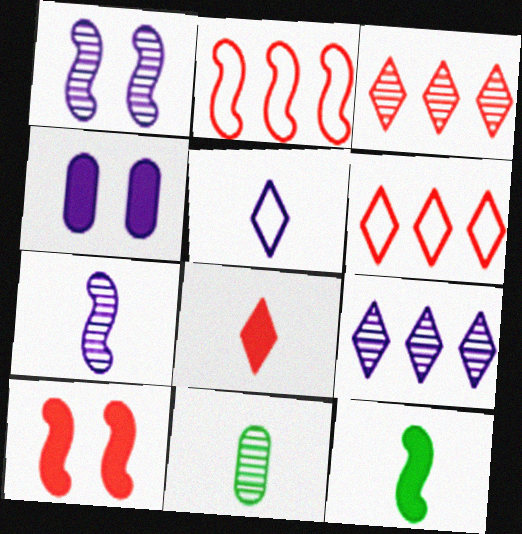[[1, 2, 12], 
[1, 3, 11]]